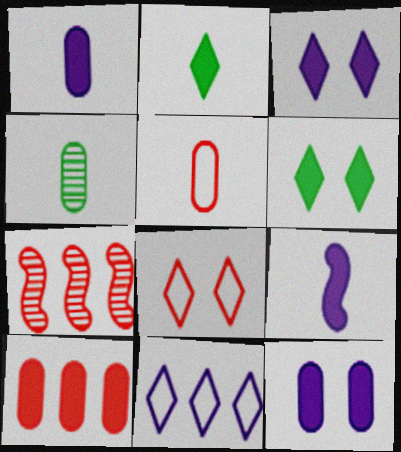[[1, 4, 5], 
[6, 9, 10]]